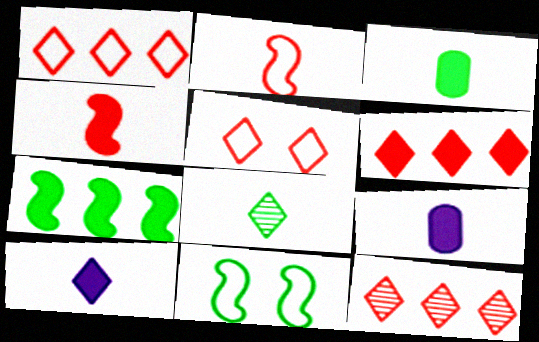[[1, 6, 12], 
[2, 8, 9], 
[3, 4, 10], 
[9, 11, 12]]